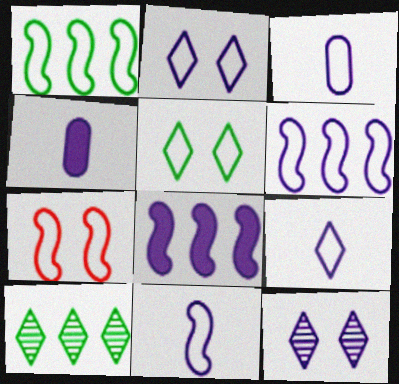[[1, 7, 11], 
[2, 3, 6], 
[3, 8, 12], 
[3, 9, 11], 
[4, 6, 12], 
[4, 7, 10]]